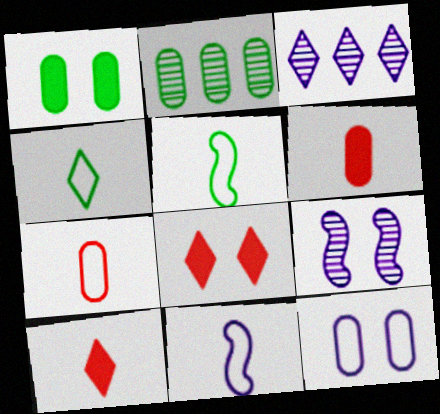[[2, 6, 12], 
[2, 8, 11], 
[3, 4, 8], 
[4, 7, 11]]